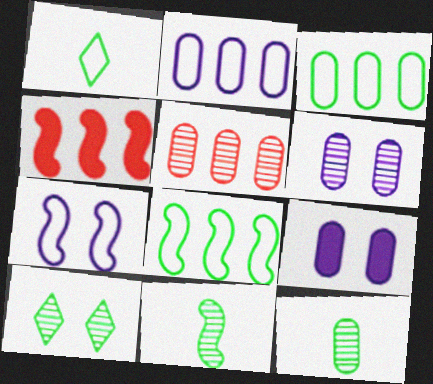[[1, 4, 6], 
[4, 7, 11], 
[5, 6, 12]]